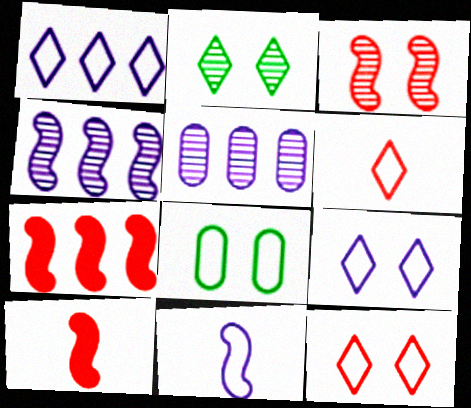[]